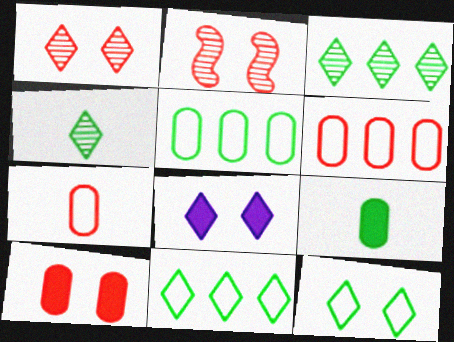[[1, 8, 12]]